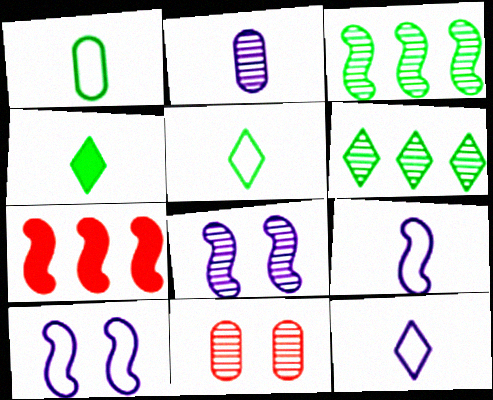[]